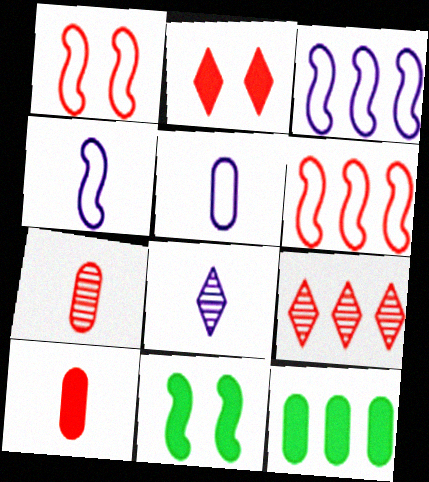[[1, 8, 12], 
[1, 9, 10], 
[2, 6, 7], 
[3, 9, 12], 
[5, 9, 11]]